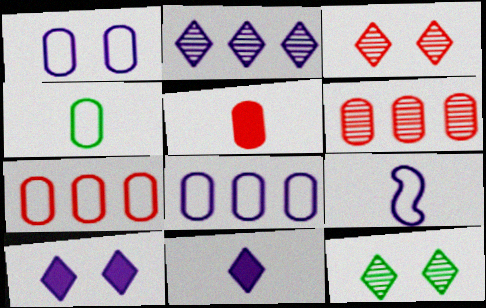[[1, 4, 7]]